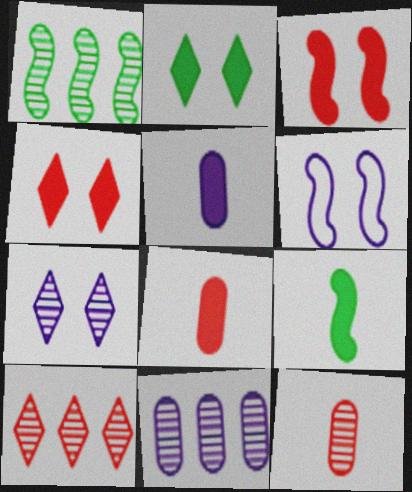[[1, 7, 12], 
[1, 10, 11]]